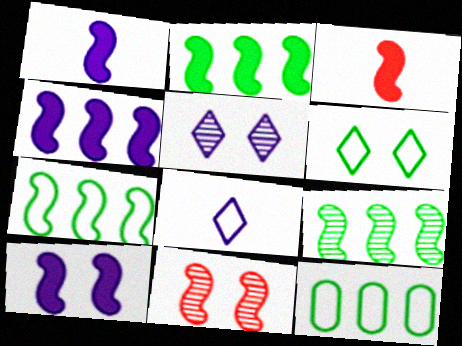[[1, 4, 10], 
[1, 7, 11], 
[2, 3, 10], 
[2, 7, 9], 
[3, 5, 12]]